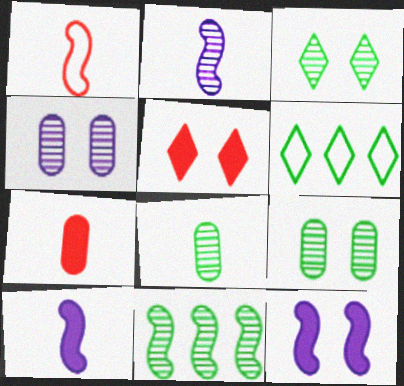[[1, 11, 12], 
[3, 8, 11]]